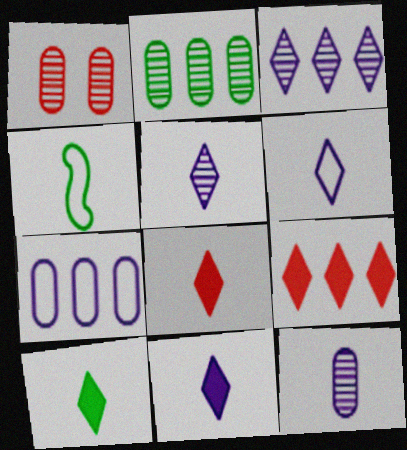[[1, 2, 12], 
[4, 8, 12], 
[5, 6, 11], 
[8, 10, 11]]